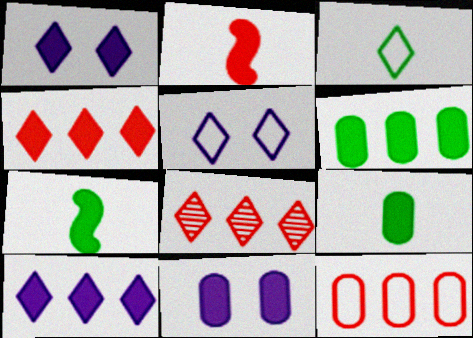[[1, 2, 6], 
[1, 3, 8], 
[4, 7, 11]]